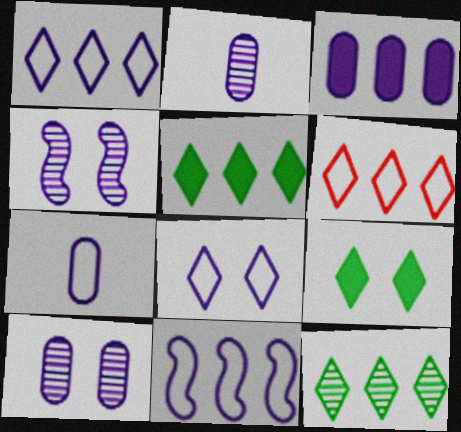[[3, 7, 10], 
[7, 8, 11]]